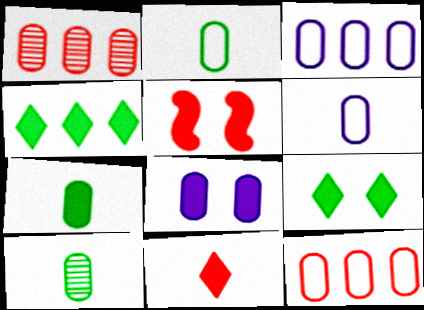[[1, 2, 8], 
[2, 7, 10], 
[5, 8, 9], 
[8, 10, 12]]